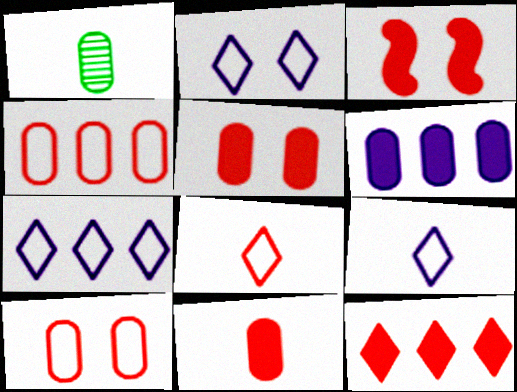[[1, 3, 7], 
[1, 6, 10], 
[2, 7, 9], 
[3, 11, 12]]